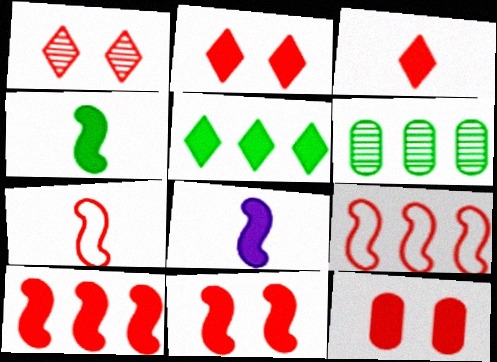[[2, 11, 12], 
[3, 10, 12], 
[5, 8, 12]]